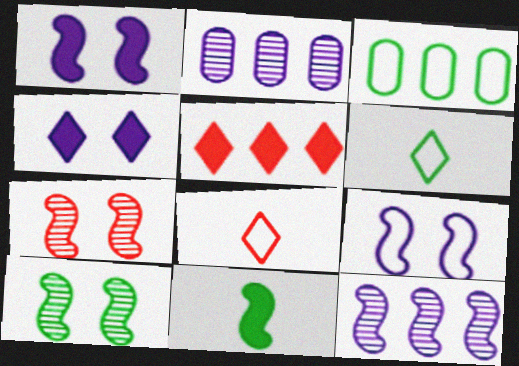[[3, 5, 12], 
[3, 8, 9]]